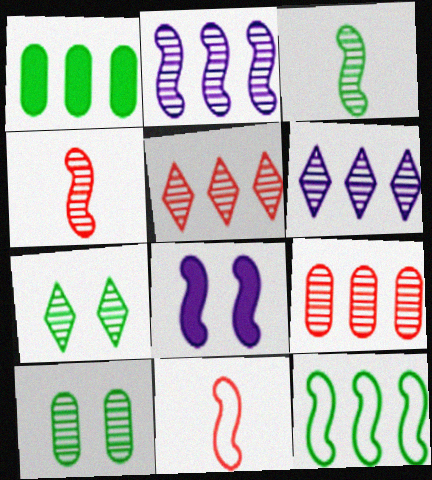[[4, 6, 10], 
[4, 8, 12]]